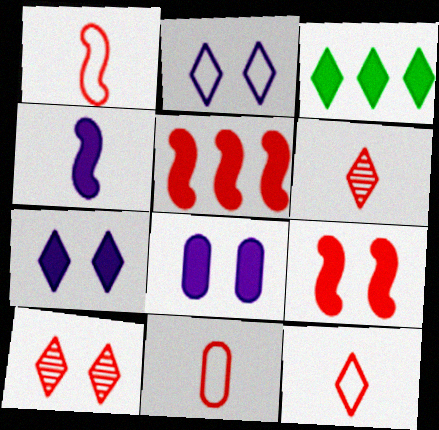[[1, 11, 12], 
[2, 3, 6], 
[5, 10, 11]]